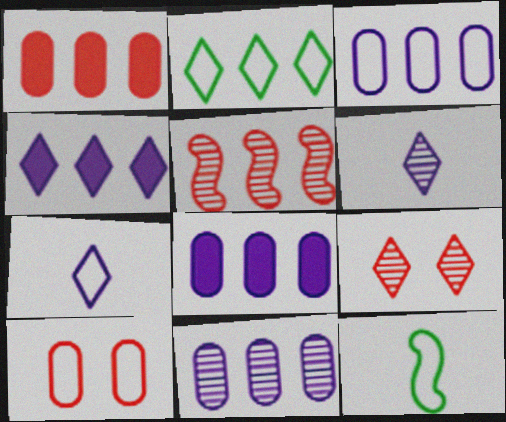[[2, 5, 8], 
[3, 8, 11], 
[8, 9, 12]]